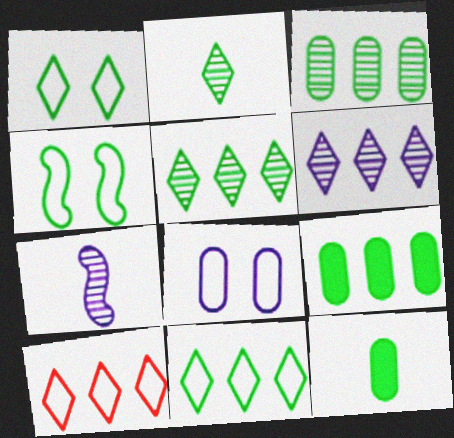[[2, 4, 9], 
[4, 5, 12]]